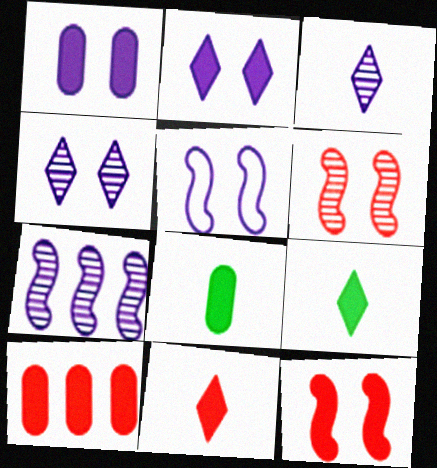[[1, 4, 5], 
[1, 8, 10], 
[10, 11, 12]]